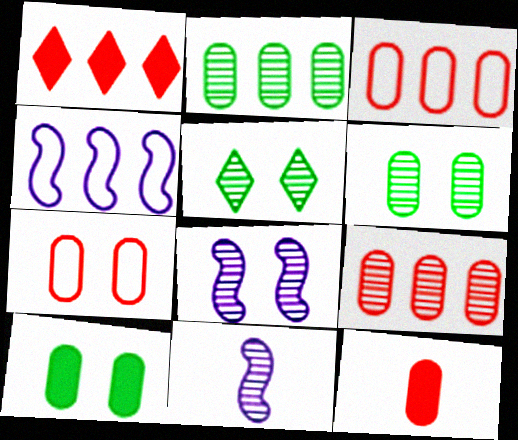[[1, 2, 4], 
[4, 5, 12], 
[5, 9, 11], 
[7, 9, 12]]